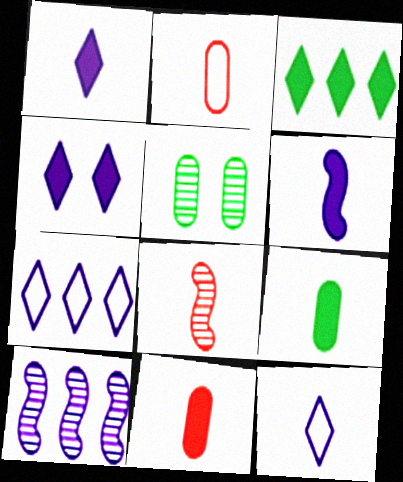[[8, 9, 12]]